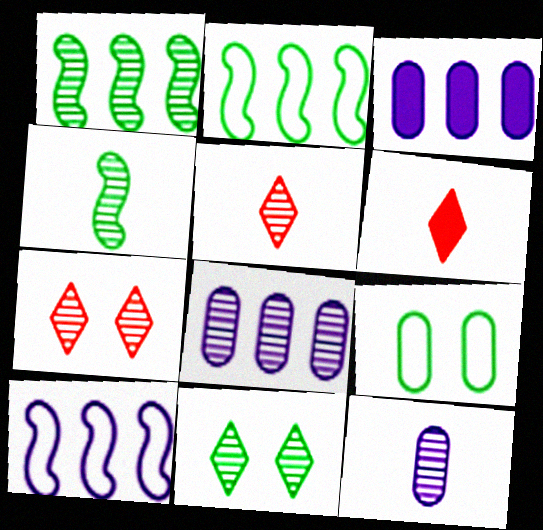[[1, 7, 12], 
[4, 5, 12], 
[4, 7, 8]]